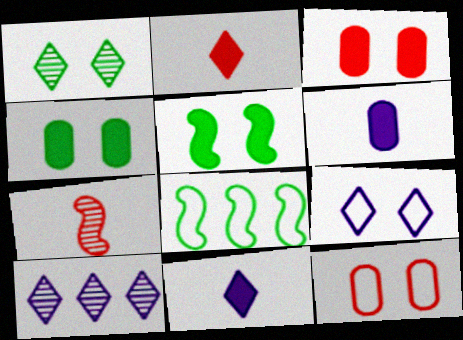[[9, 10, 11]]